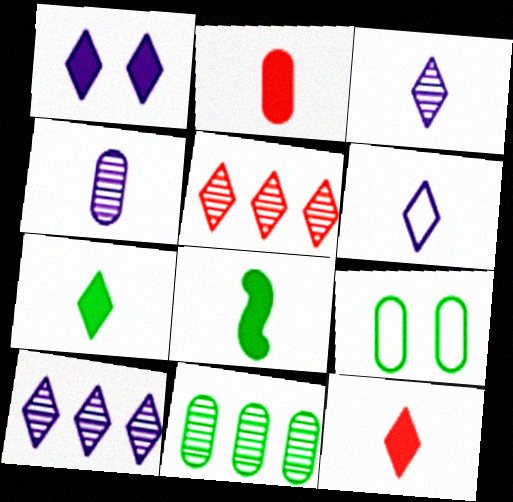[[1, 6, 10]]